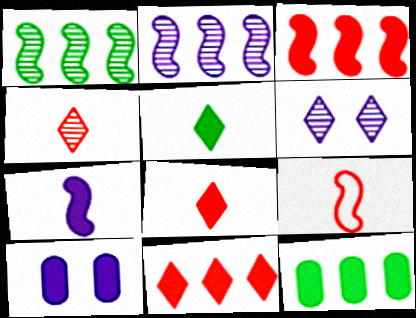[[3, 5, 10], 
[6, 9, 12]]